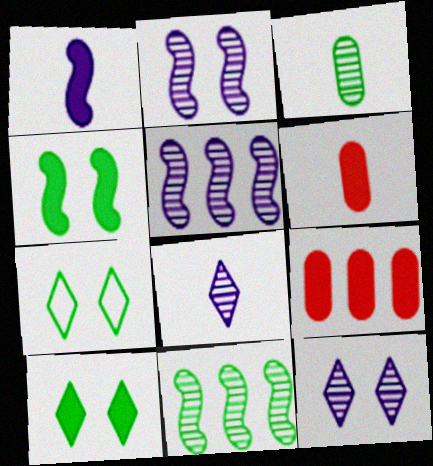[[1, 9, 10], 
[5, 6, 7]]